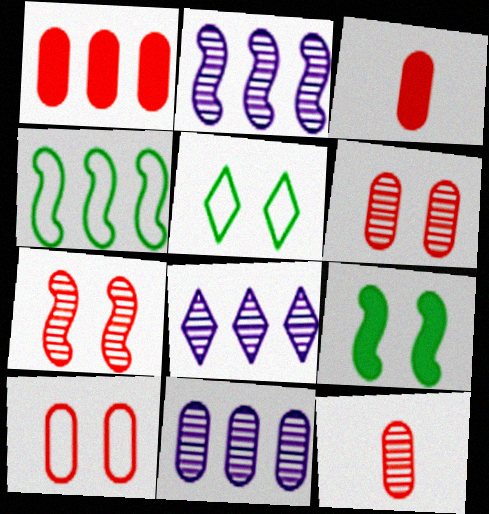[[1, 4, 8], 
[1, 10, 12], 
[2, 3, 5], 
[2, 8, 11]]